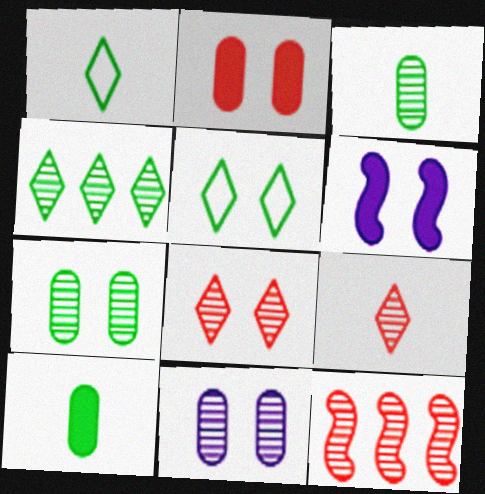[]